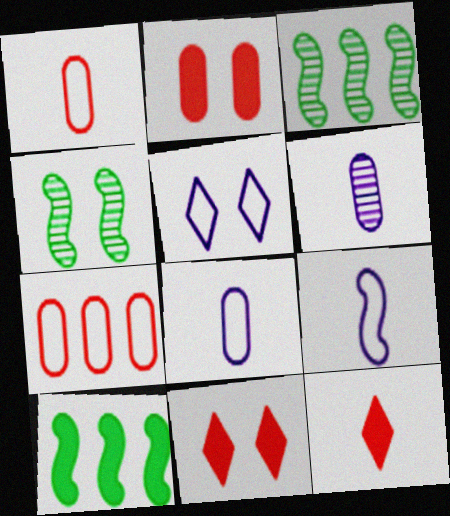[[2, 4, 5], 
[3, 8, 11]]